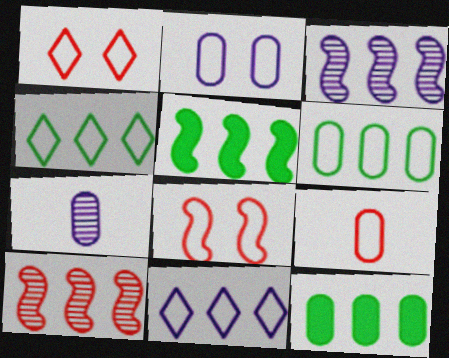[[1, 5, 7], 
[2, 6, 9], 
[10, 11, 12]]